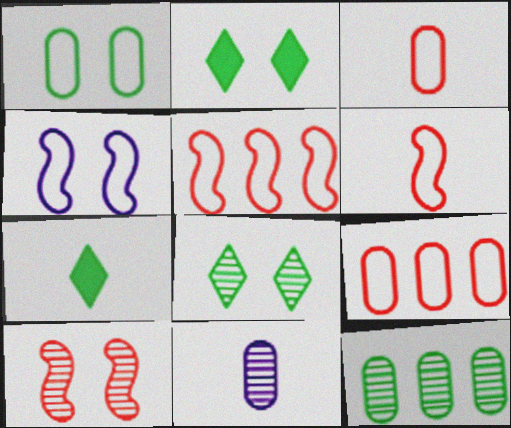[[2, 5, 11], 
[6, 7, 11]]